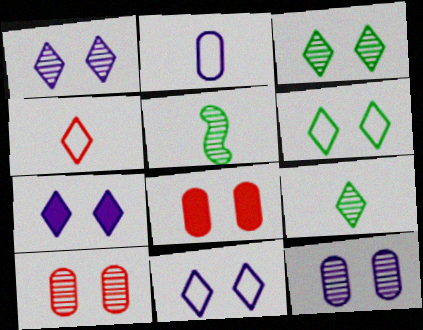[[1, 7, 11]]